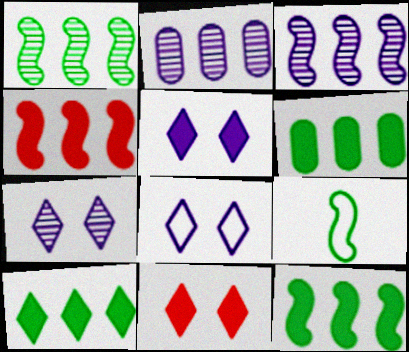[[2, 9, 11], 
[5, 7, 8], 
[6, 10, 12]]